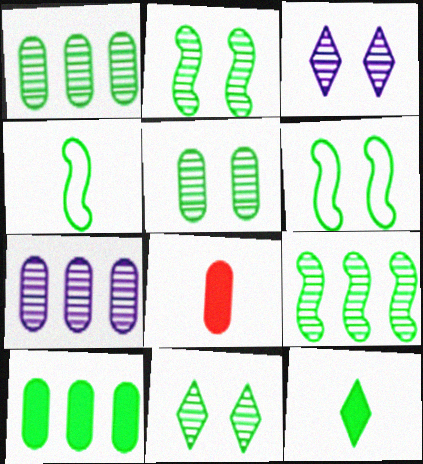[[1, 6, 12], 
[2, 5, 11], 
[4, 10, 11]]